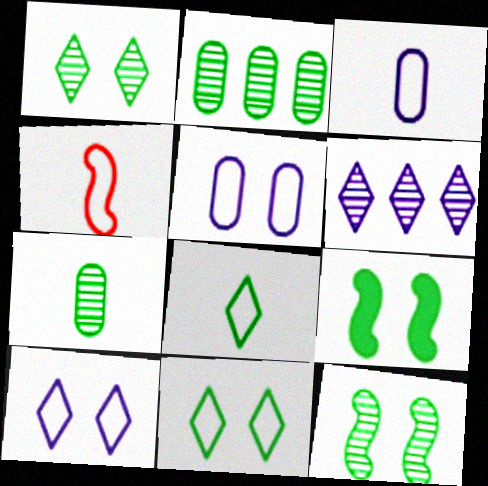[[2, 8, 9], 
[3, 4, 8]]